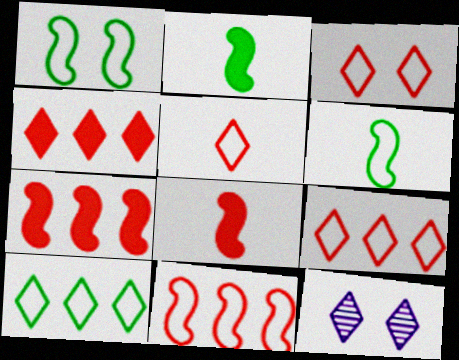[[3, 5, 9]]